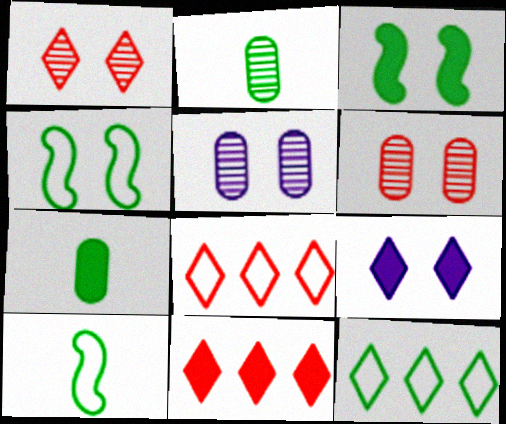[[2, 3, 12], 
[4, 6, 9], 
[5, 10, 11]]